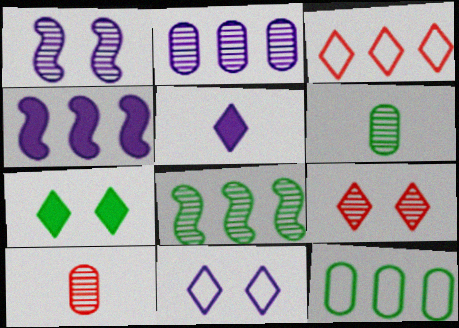[[7, 9, 11]]